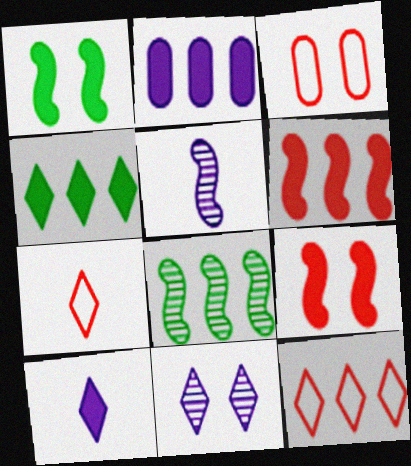[[1, 3, 11], 
[2, 4, 6], 
[2, 8, 12], 
[3, 4, 5], 
[3, 8, 10], 
[4, 7, 11]]